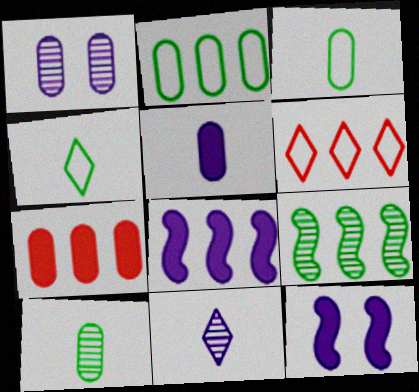[[1, 3, 7], 
[6, 10, 12]]